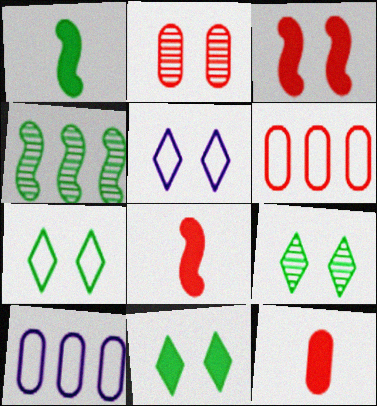[[2, 6, 12], 
[4, 5, 12], 
[7, 9, 11], 
[8, 9, 10]]